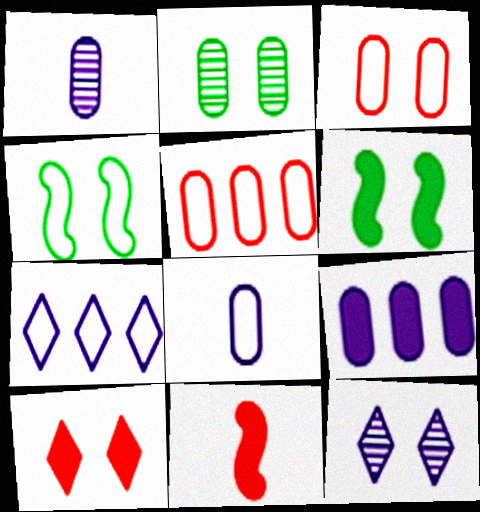[[2, 7, 11], 
[3, 6, 12]]